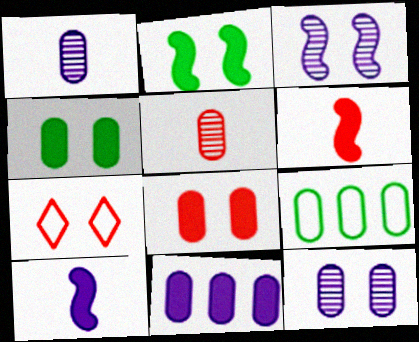[[1, 8, 9], 
[2, 7, 12], 
[3, 4, 7]]